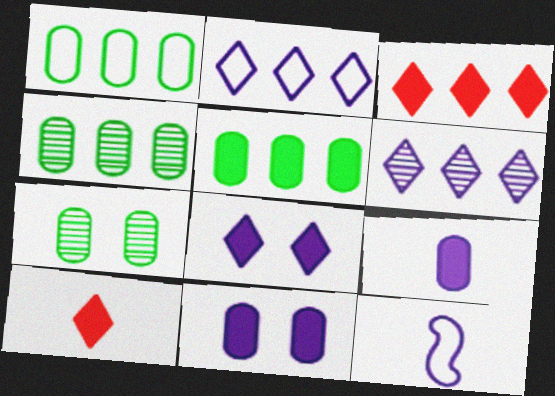[[1, 4, 5], 
[3, 7, 12], 
[6, 11, 12]]